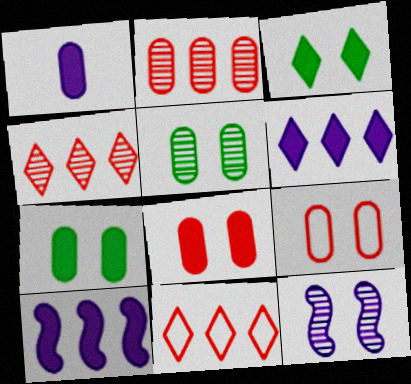[[3, 9, 12]]